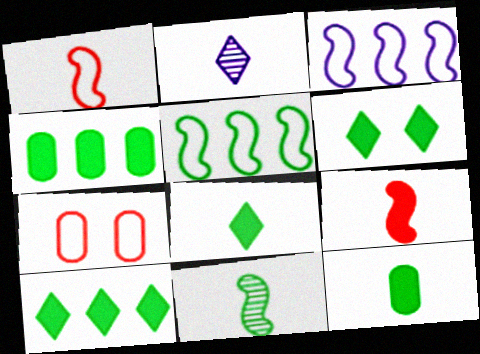[[1, 2, 12], 
[6, 8, 10]]